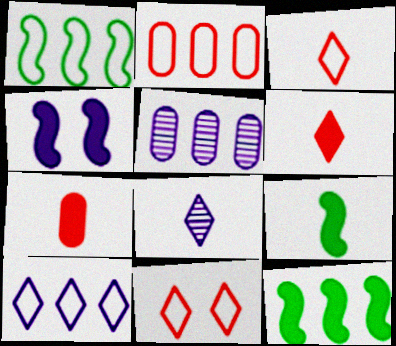[[1, 2, 10], 
[5, 9, 11]]